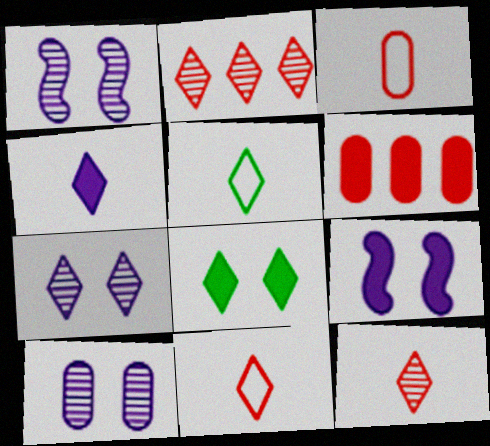[[1, 5, 6], 
[1, 7, 10], 
[4, 5, 12]]